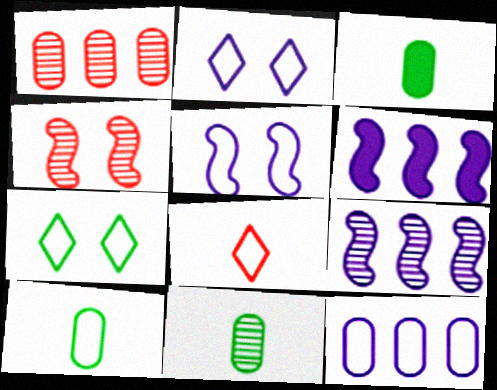[[3, 10, 11]]